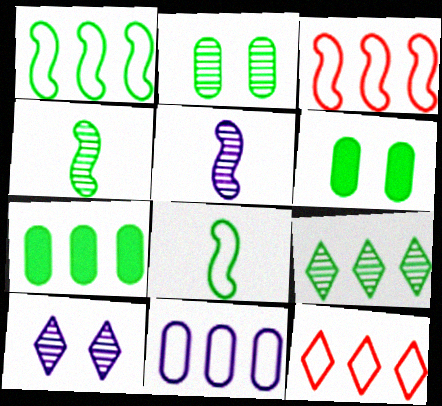[[1, 7, 9], 
[1, 11, 12], 
[2, 4, 9], 
[5, 6, 12], 
[6, 8, 9]]